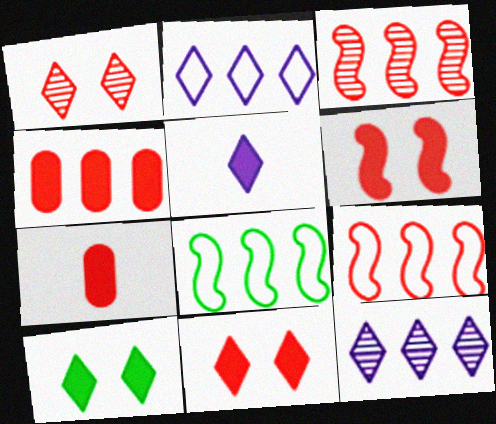[[1, 7, 9], 
[4, 8, 12]]